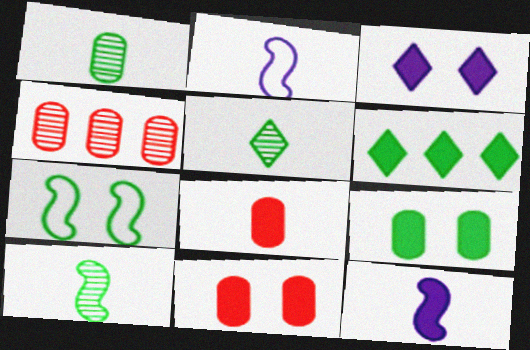[[1, 5, 10], 
[1, 6, 7], 
[2, 5, 8], 
[6, 11, 12]]